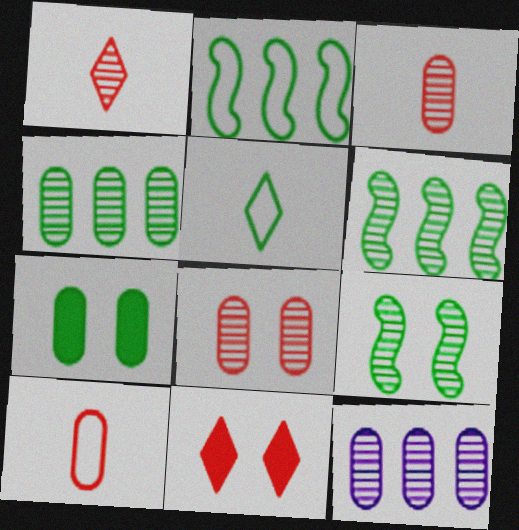[[1, 9, 12], 
[5, 6, 7], 
[7, 10, 12]]